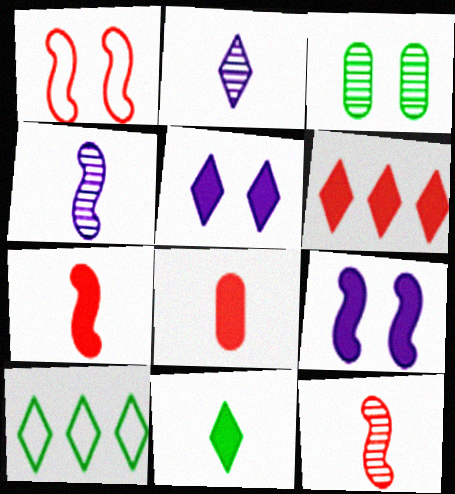[[1, 3, 5], 
[5, 6, 11]]